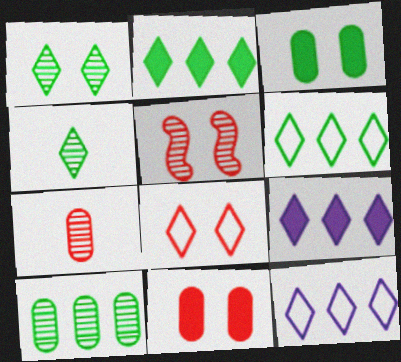[[4, 8, 9], 
[5, 8, 11]]